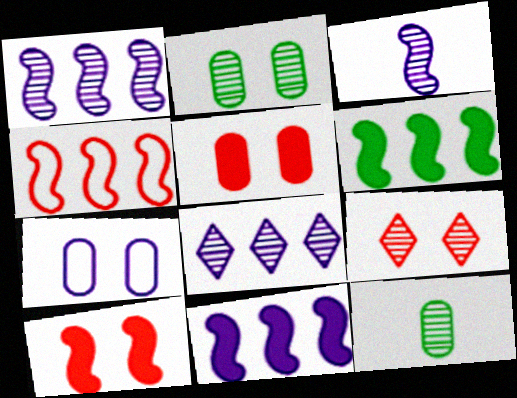[[1, 4, 6], 
[1, 9, 12], 
[2, 5, 7]]